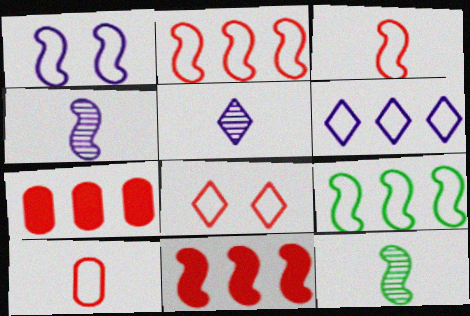[[1, 3, 9], 
[1, 11, 12], 
[2, 8, 10]]